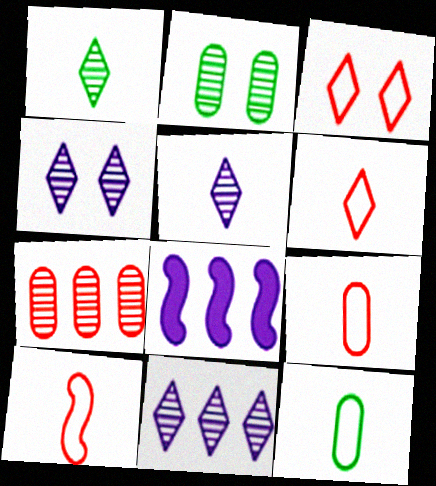[[2, 6, 8], 
[4, 5, 11], 
[6, 9, 10]]